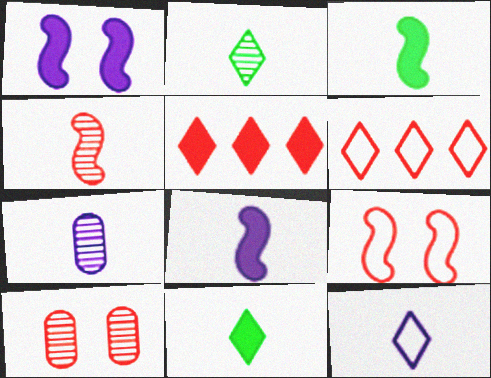[[2, 4, 7], 
[7, 8, 12]]